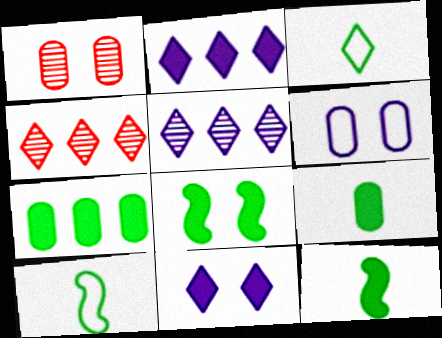[[1, 2, 10], 
[3, 4, 11], 
[4, 6, 12]]